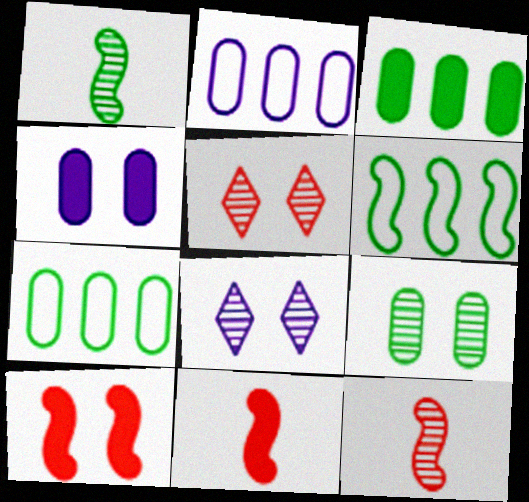[[7, 8, 11]]